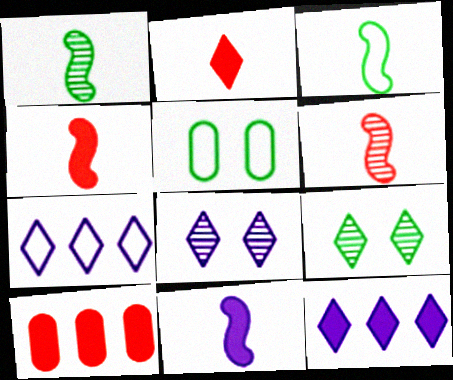[[2, 7, 9], 
[3, 6, 11], 
[3, 8, 10], 
[5, 6, 12]]